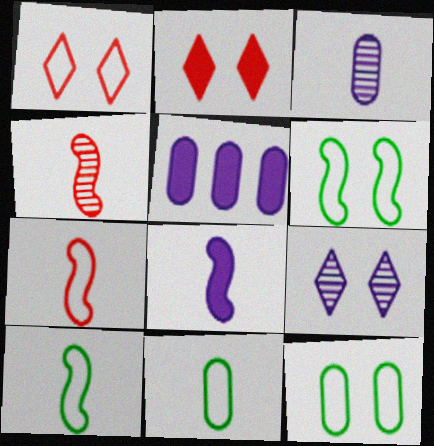[[4, 8, 10]]